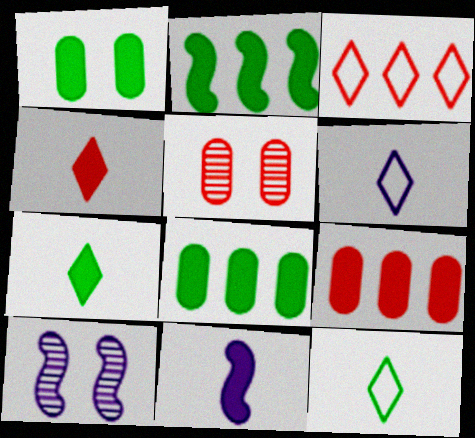[[1, 2, 7], 
[2, 5, 6], 
[9, 10, 12]]